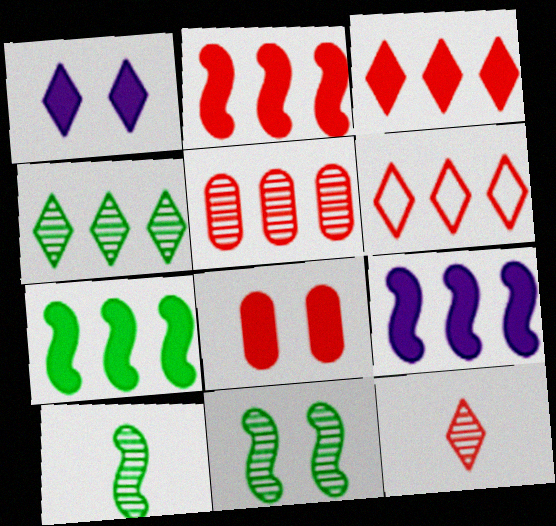[[2, 5, 6], 
[2, 7, 9]]